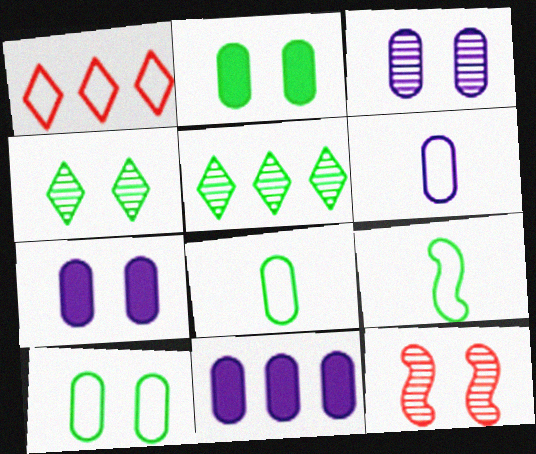[[2, 5, 9], 
[3, 4, 12], 
[3, 6, 11]]